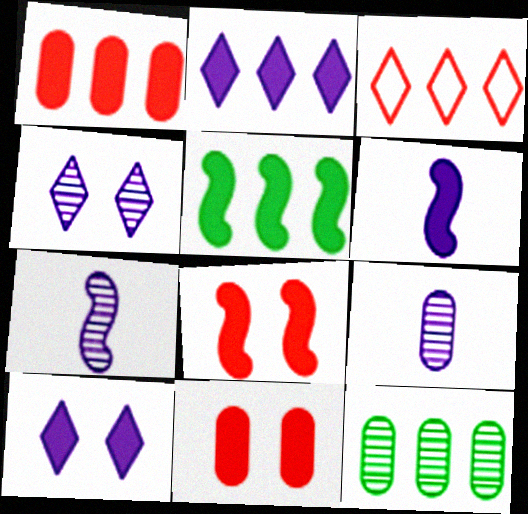[[1, 2, 5], 
[5, 6, 8]]